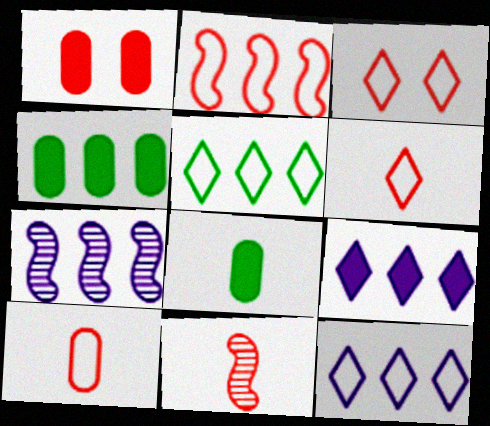[[2, 3, 10], 
[3, 7, 8]]